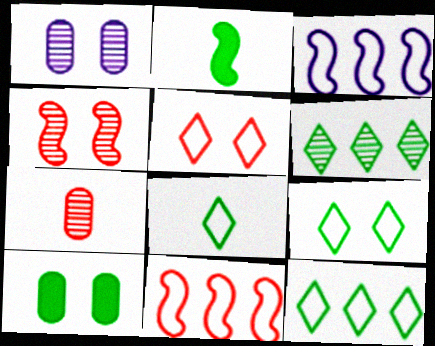[[2, 3, 4], 
[8, 9, 12]]